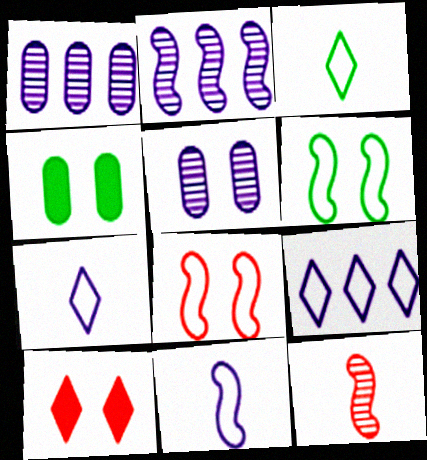[[4, 9, 12], 
[5, 6, 10]]